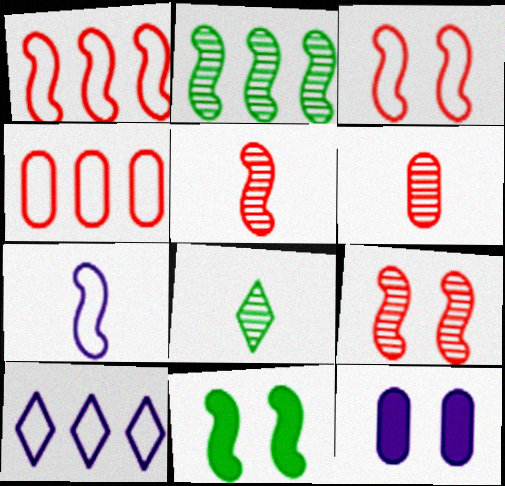[[1, 8, 12], 
[6, 10, 11]]